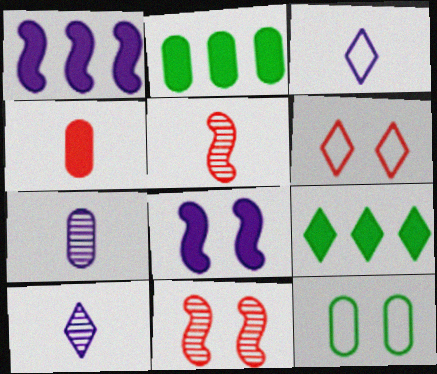[[2, 3, 11], 
[4, 8, 9], 
[6, 9, 10]]